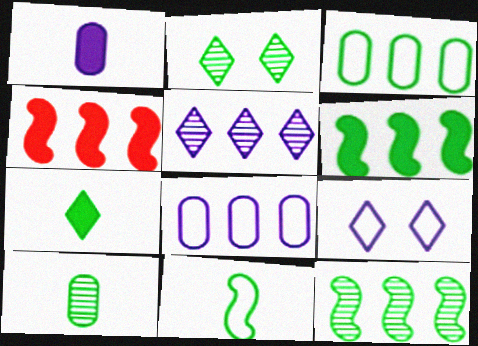[[2, 10, 12], 
[3, 4, 5], 
[4, 9, 10], 
[7, 10, 11]]